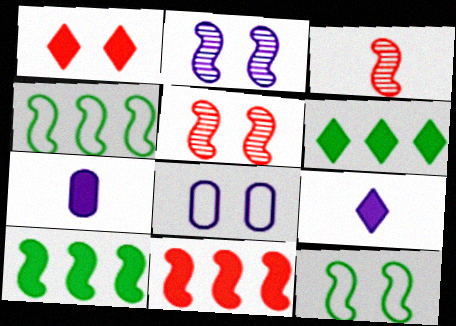[[1, 6, 9], 
[1, 7, 10], 
[3, 6, 8]]